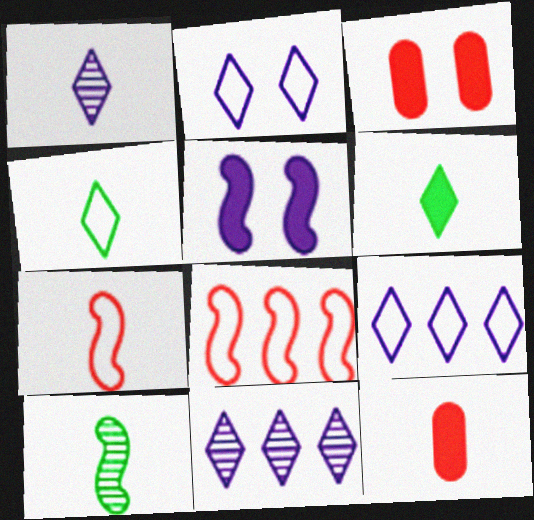[[3, 9, 10], 
[5, 8, 10]]